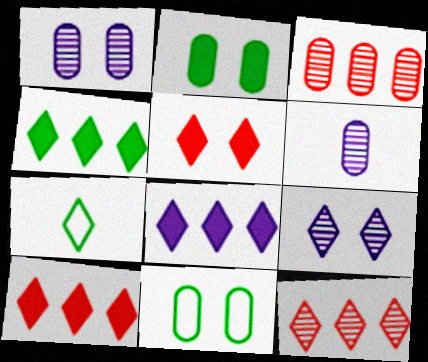[[4, 8, 10], 
[7, 9, 10]]